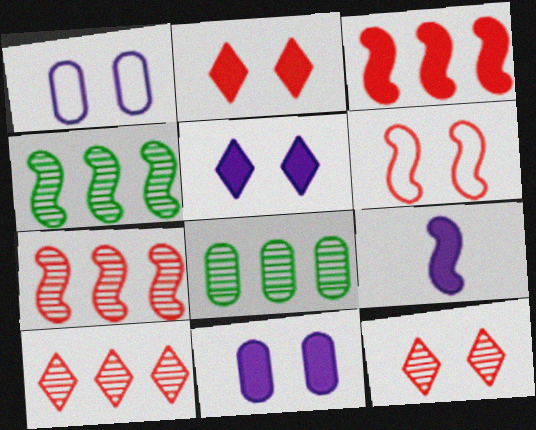[[4, 6, 9]]